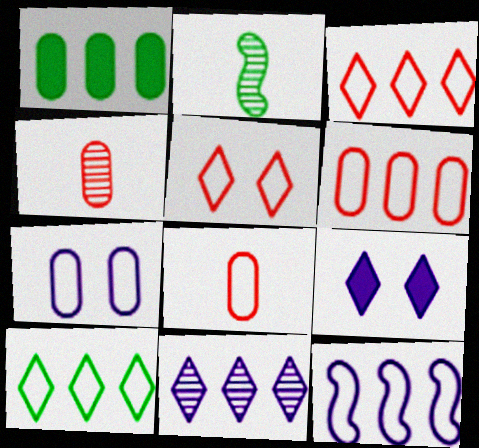[[1, 4, 7], 
[2, 6, 9], 
[6, 10, 12]]